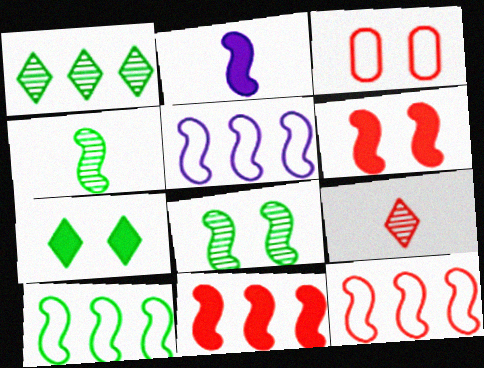[[1, 2, 3], 
[2, 8, 12], 
[3, 9, 11], 
[4, 5, 6], 
[5, 10, 12]]